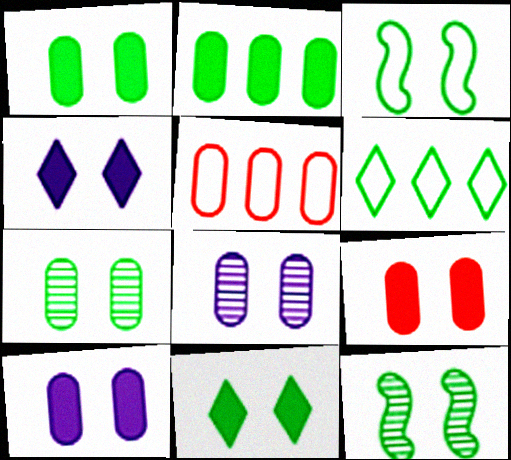[[1, 9, 10], 
[3, 7, 11]]